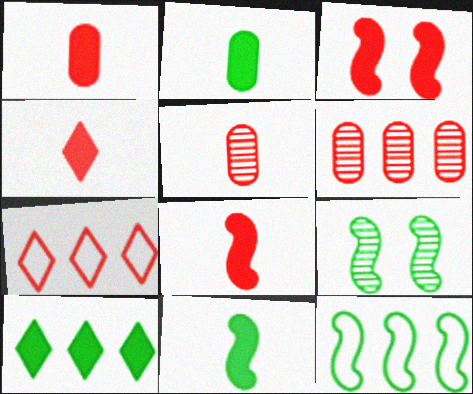[[1, 4, 8], 
[3, 5, 7], 
[9, 11, 12]]